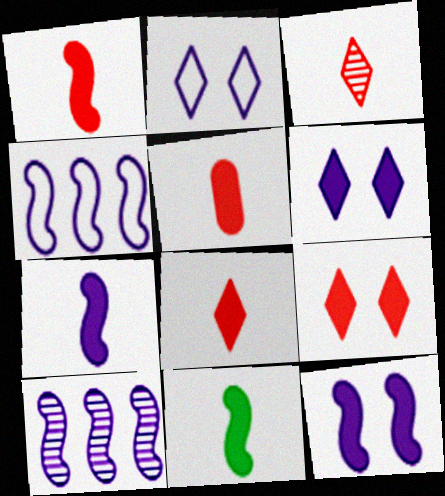[[1, 5, 8], 
[1, 7, 11]]